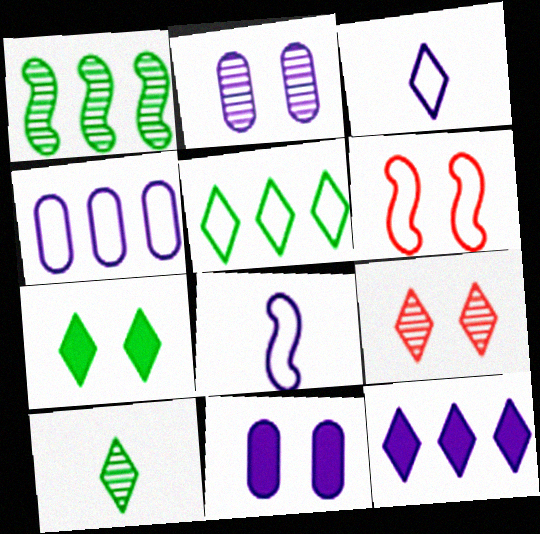[[2, 6, 7], 
[2, 8, 12], 
[5, 7, 10]]